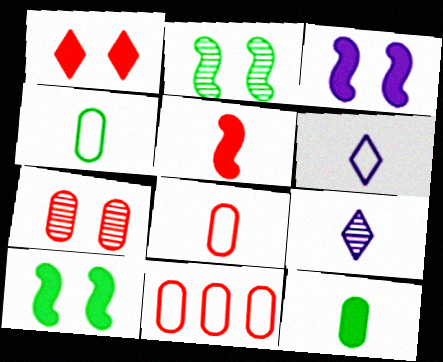[[4, 5, 9], 
[9, 10, 11]]